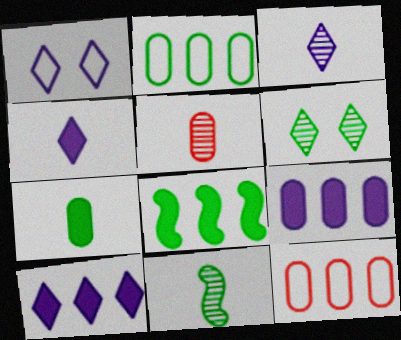[[1, 3, 10], 
[1, 5, 8], 
[3, 5, 11]]